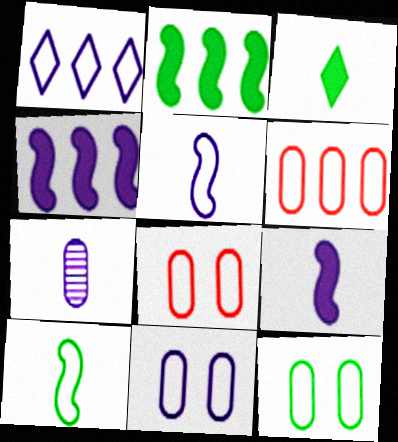[[1, 5, 11], 
[1, 8, 10], 
[8, 11, 12]]